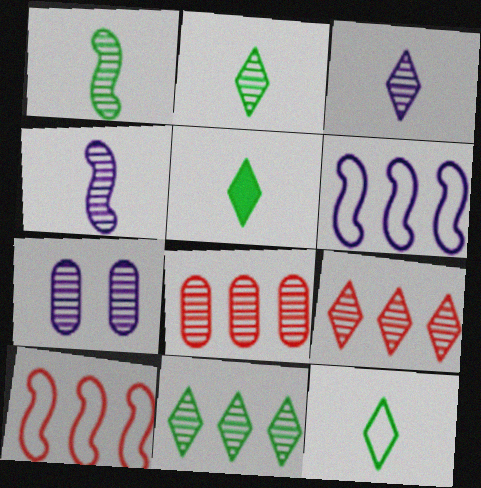[[1, 7, 9], 
[2, 5, 12], 
[5, 7, 10]]